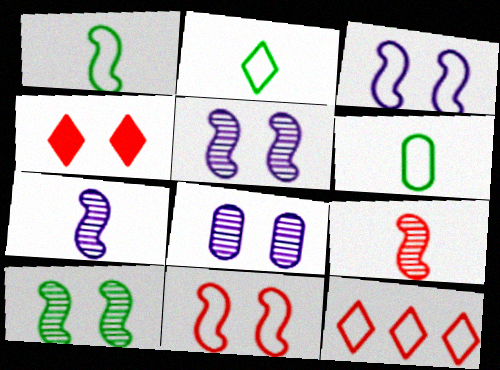[[1, 2, 6], 
[3, 6, 12]]